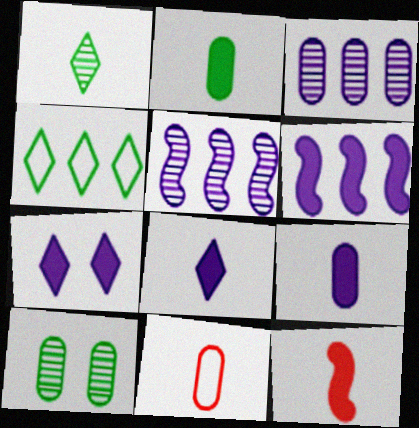[[2, 8, 12], 
[6, 7, 9]]